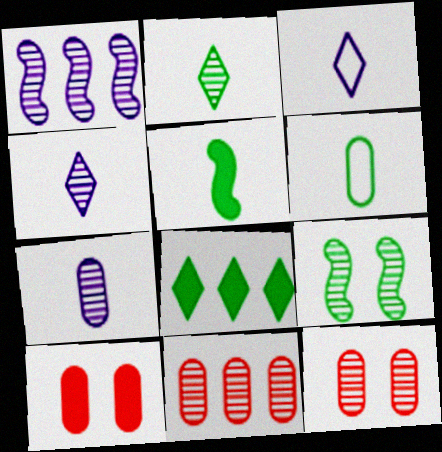[[1, 2, 12], 
[2, 5, 6], 
[4, 9, 11], 
[6, 8, 9]]